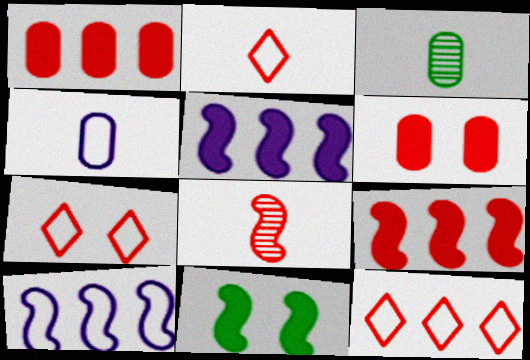[[1, 7, 8], 
[2, 7, 12], 
[3, 5, 7], 
[6, 8, 12], 
[8, 10, 11]]